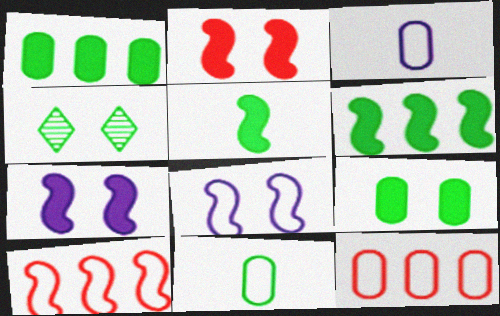[[4, 6, 11]]